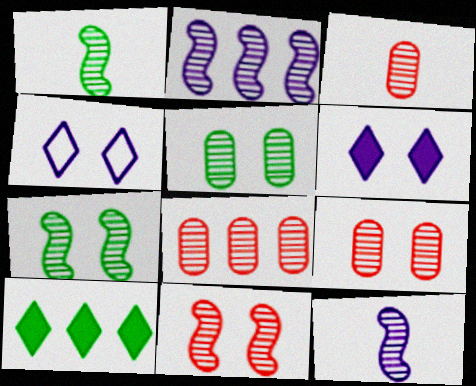[[1, 2, 11], 
[3, 8, 9]]